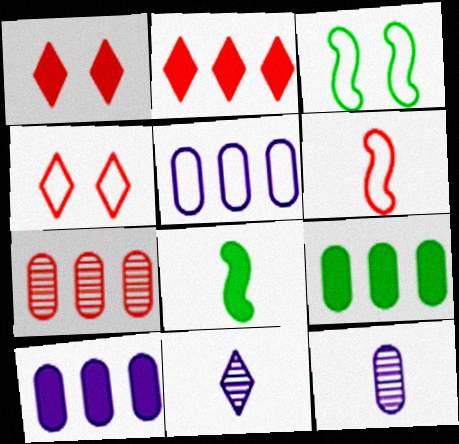[[1, 6, 7], 
[1, 8, 10], 
[2, 3, 12], 
[5, 7, 9]]